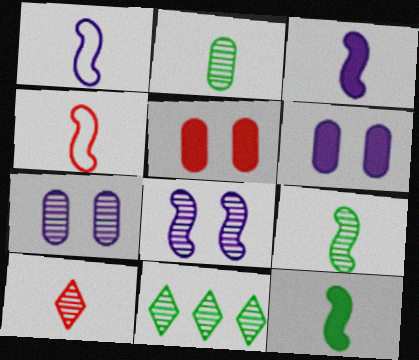[[1, 5, 11], 
[3, 4, 9], 
[4, 6, 11]]